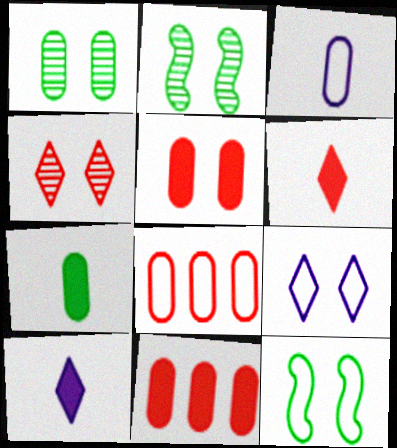[[1, 3, 11], 
[2, 5, 9], 
[2, 8, 10]]